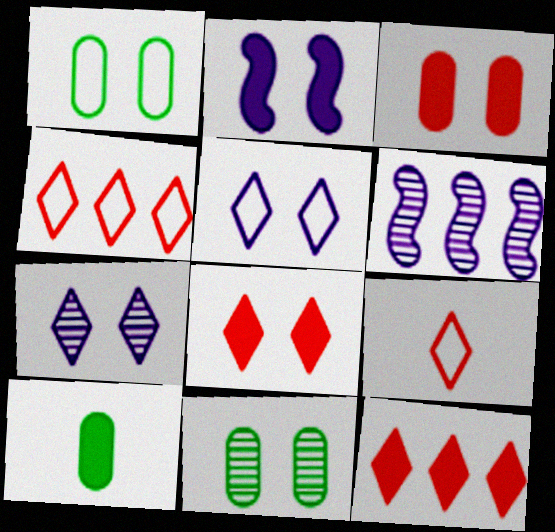[[2, 10, 12]]